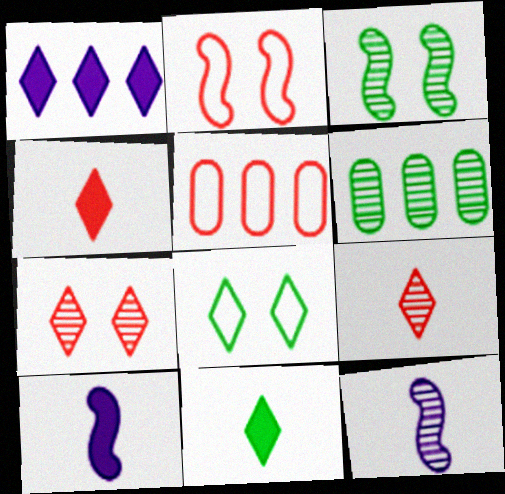[[1, 8, 9], 
[6, 7, 12]]